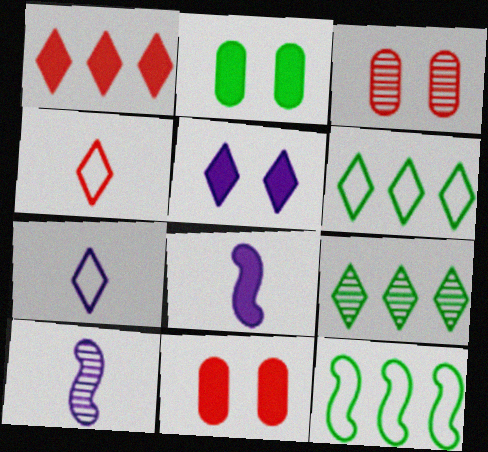[[1, 2, 8], 
[3, 6, 8], 
[3, 9, 10], 
[4, 5, 9], 
[6, 10, 11]]